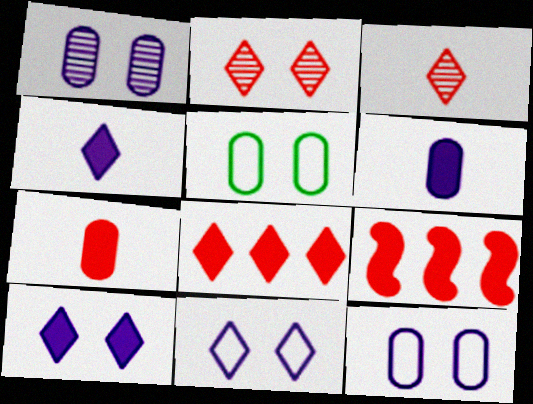[]